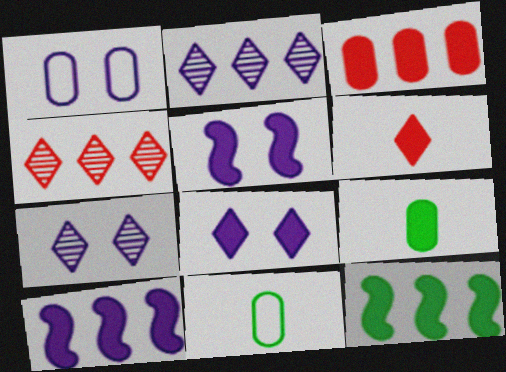[[1, 5, 7], 
[4, 5, 11]]